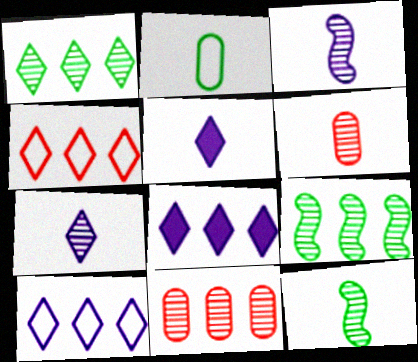[[1, 4, 8], 
[6, 7, 12]]